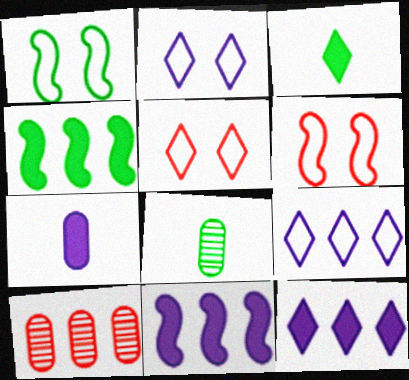[[4, 9, 10], 
[5, 8, 11], 
[6, 8, 12]]